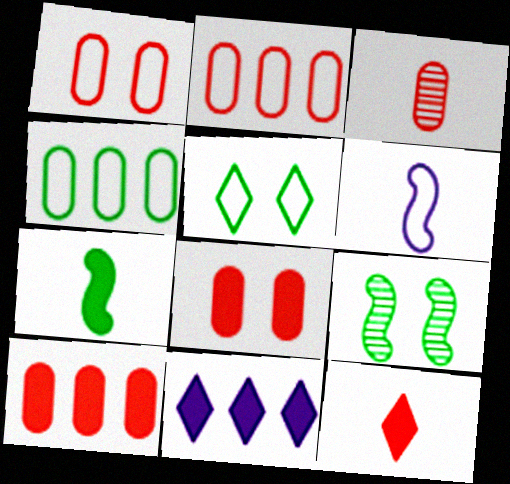[[1, 3, 10], 
[2, 3, 8], 
[2, 5, 6], 
[7, 8, 11]]